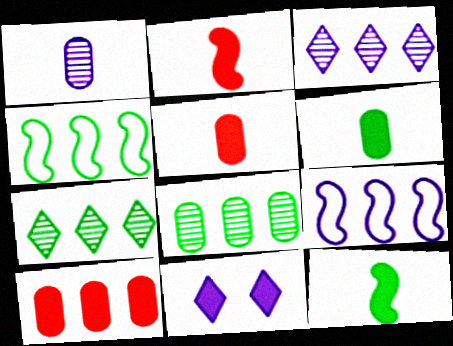[[1, 9, 11], 
[3, 4, 10], 
[7, 9, 10], 
[10, 11, 12]]